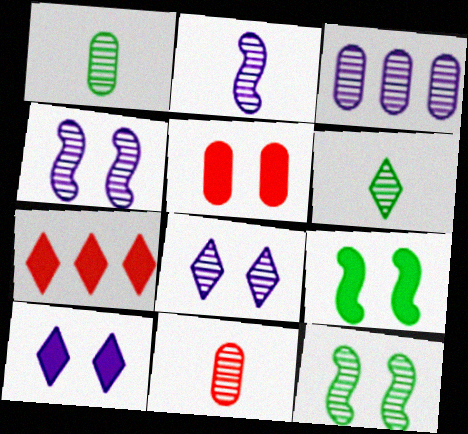[[2, 3, 8], 
[2, 6, 11], 
[5, 9, 10]]